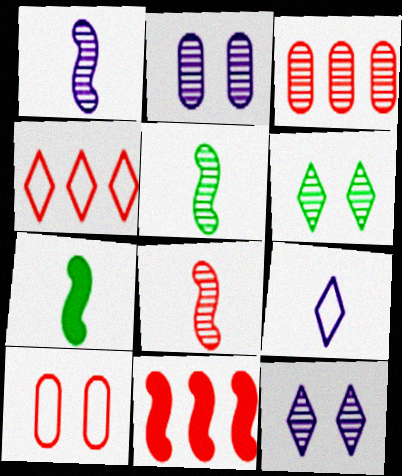[[1, 3, 6], 
[1, 5, 8], 
[2, 4, 7], 
[3, 4, 11], 
[3, 5, 12]]